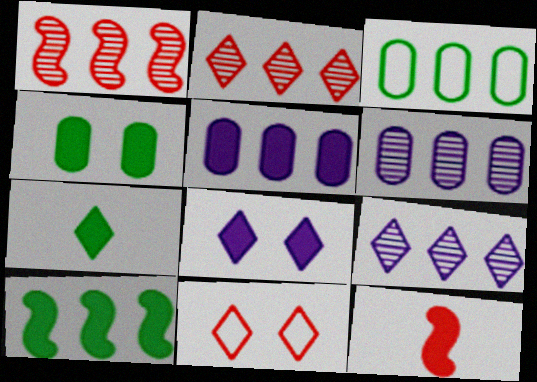[[4, 7, 10], 
[7, 9, 11]]